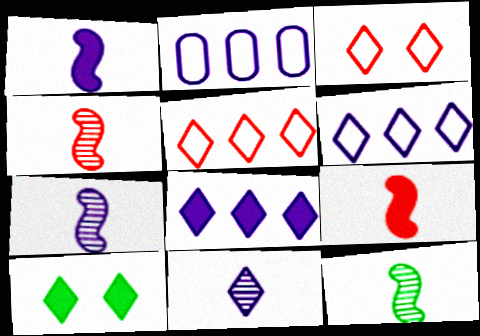[[2, 4, 10], 
[4, 7, 12], 
[5, 10, 11]]